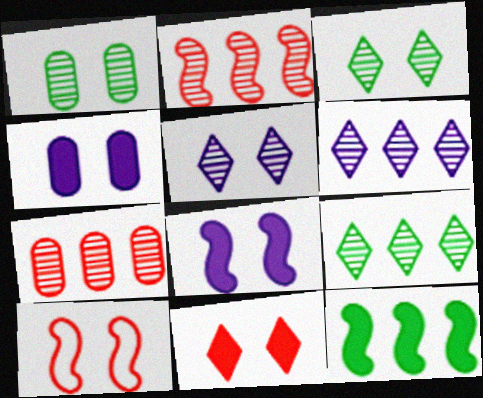[[3, 4, 10]]